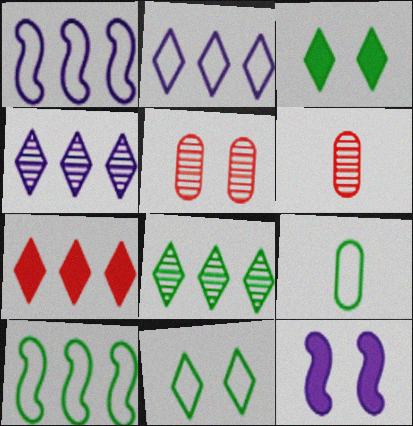[[1, 3, 6], 
[2, 7, 8], 
[5, 11, 12], 
[9, 10, 11]]